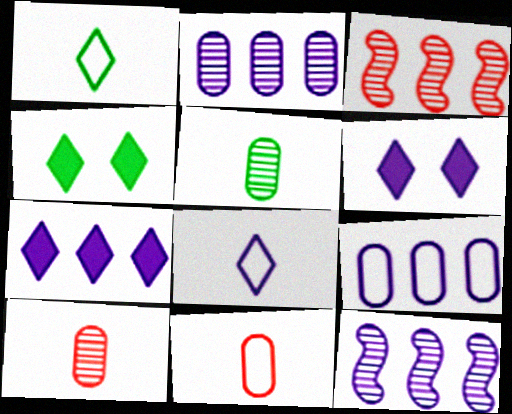[[4, 11, 12], 
[7, 9, 12]]